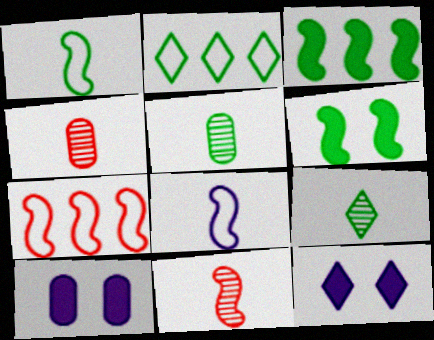[[2, 5, 6], 
[2, 10, 11], 
[5, 7, 12], 
[7, 9, 10]]